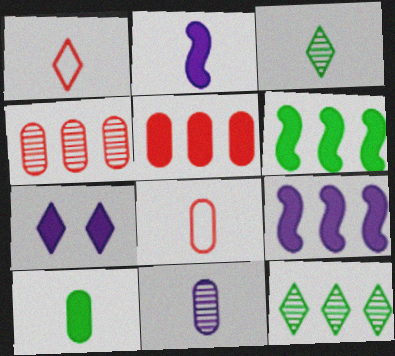[[1, 7, 12], 
[2, 3, 8], 
[8, 10, 11]]